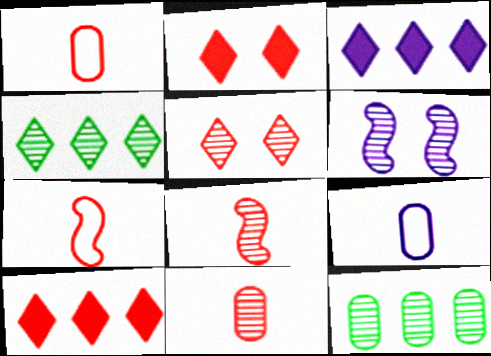[[3, 6, 9], 
[4, 6, 11]]